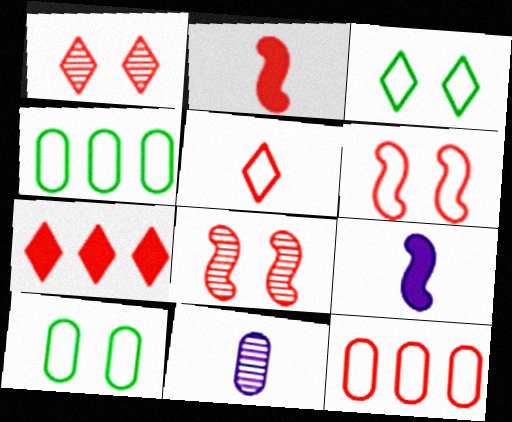[[1, 2, 12], 
[1, 4, 9], 
[1, 5, 7], 
[5, 6, 12]]